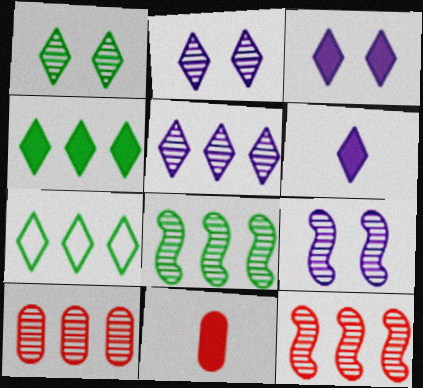[[5, 8, 10], 
[7, 9, 11]]